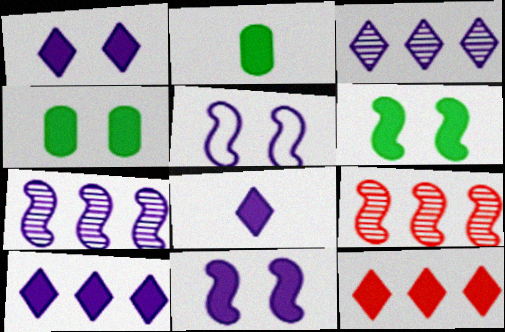[[1, 8, 10], 
[2, 11, 12]]